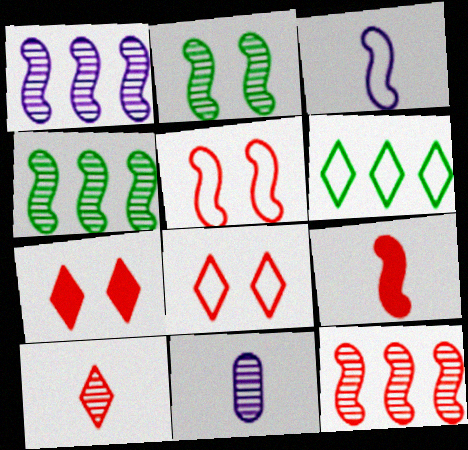[[1, 4, 12], 
[5, 9, 12]]